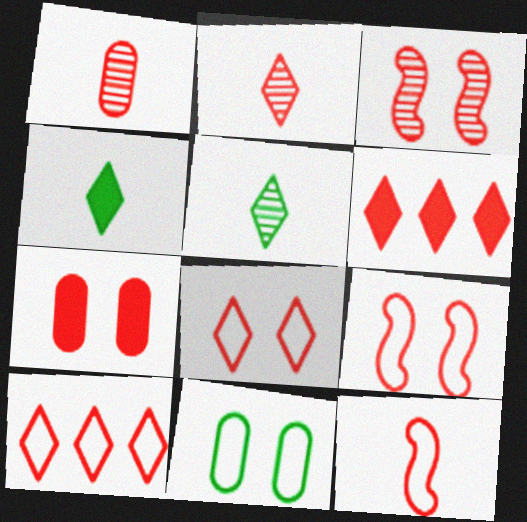[[1, 6, 9], 
[2, 6, 8], 
[3, 7, 8]]